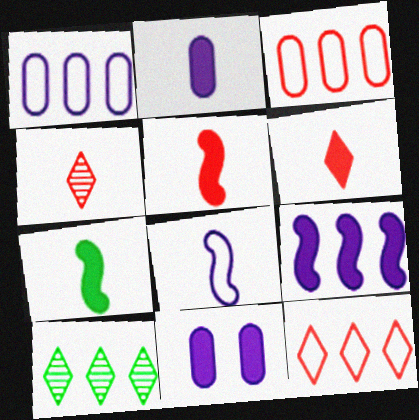[[2, 6, 7], 
[3, 9, 10]]